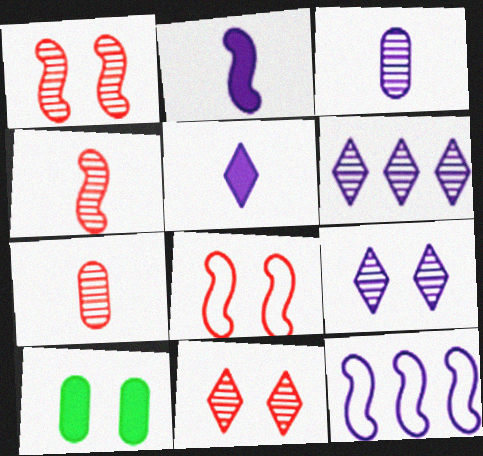[[8, 9, 10]]